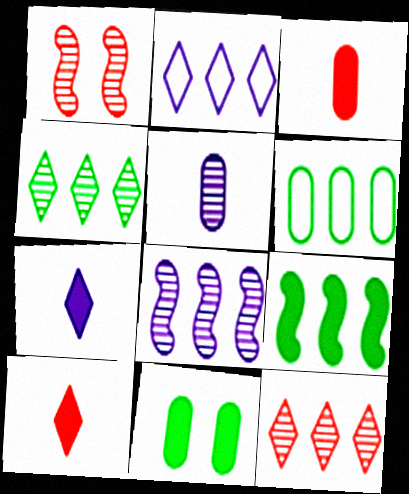[[1, 4, 5], 
[1, 6, 7], 
[4, 6, 9]]